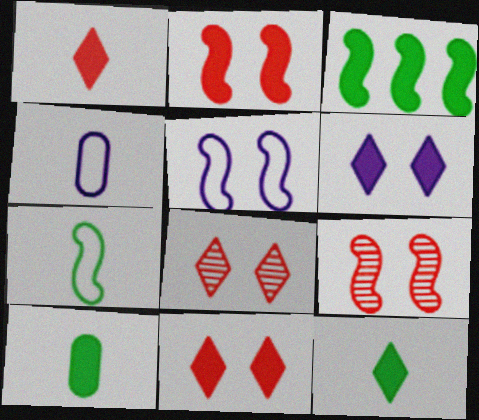[[3, 4, 8]]